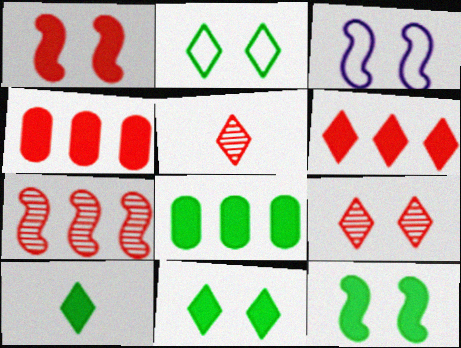[[3, 5, 8], 
[8, 10, 12]]